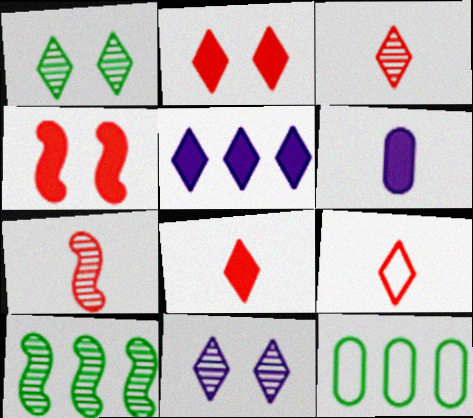[[1, 5, 9], 
[3, 8, 9]]